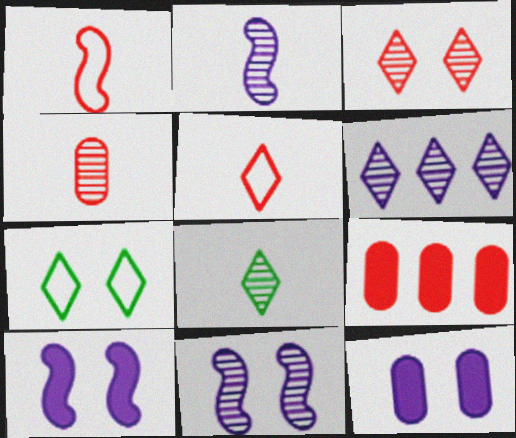[[1, 3, 9], 
[2, 4, 8], 
[2, 7, 9], 
[3, 6, 8]]